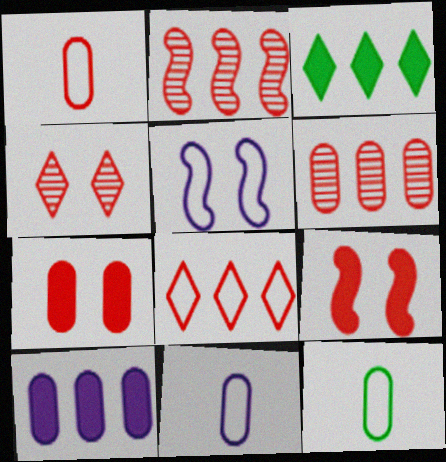[[1, 6, 7], 
[1, 11, 12], 
[5, 8, 12]]